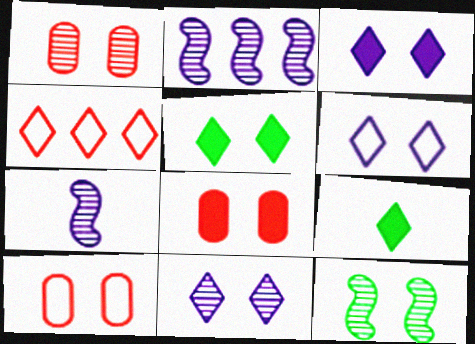[[1, 8, 10], 
[1, 11, 12], 
[2, 9, 10], 
[3, 6, 11], 
[3, 10, 12], 
[4, 9, 11], 
[6, 8, 12]]